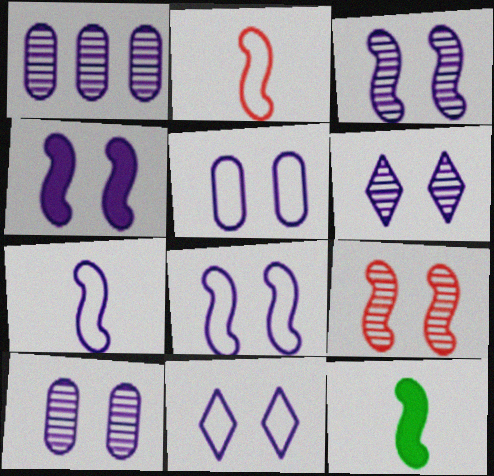[[3, 4, 8], 
[3, 6, 10], 
[4, 5, 6], 
[4, 10, 11], 
[5, 8, 11]]